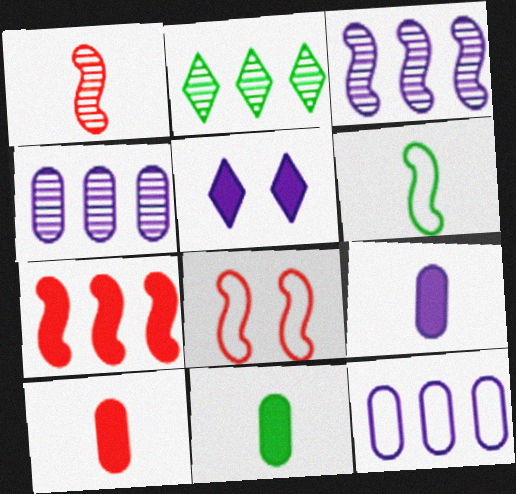[[1, 7, 8], 
[2, 7, 12], 
[2, 8, 9], 
[5, 7, 11], 
[9, 10, 11]]